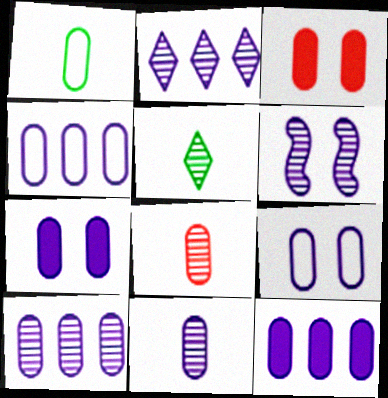[[1, 3, 10], 
[2, 6, 11], 
[4, 7, 11], 
[4, 10, 12], 
[9, 11, 12]]